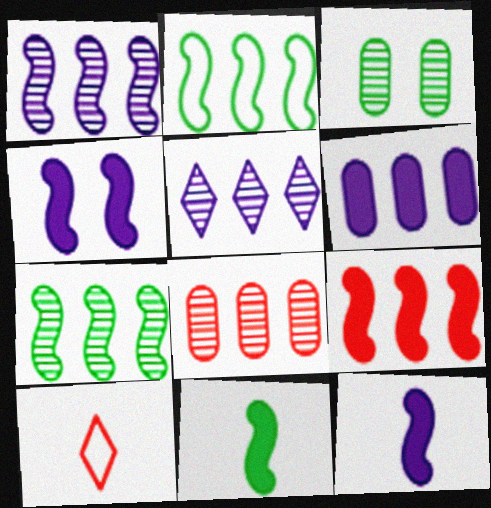[[1, 2, 9], 
[4, 9, 11], 
[5, 7, 8]]